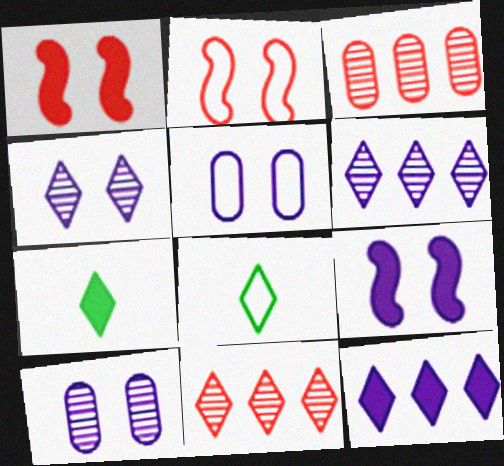[[3, 8, 9], 
[4, 5, 9]]